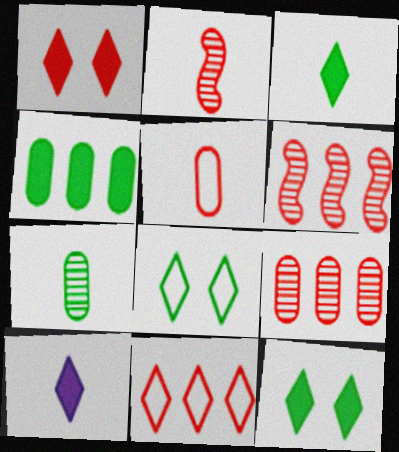[[1, 5, 6]]